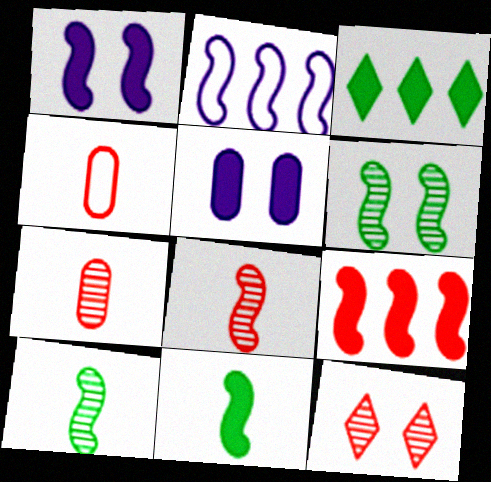[[1, 9, 11], 
[4, 9, 12]]